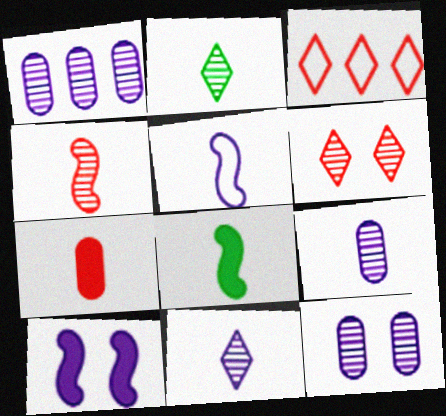[[1, 9, 12], 
[2, 4, 9], 
[2, 5, 7], 
[3, 8, 12], 
[4, 5, 8]]